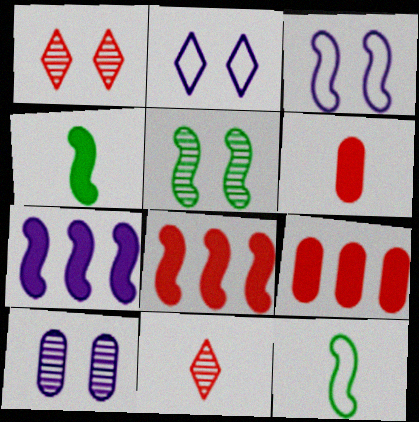[[1, 5, 10]]